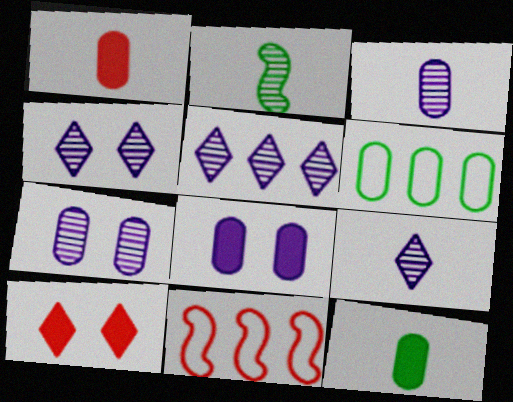[[1, 6, 7], 
[4, 5, 9], 
[4, 11, 12]]